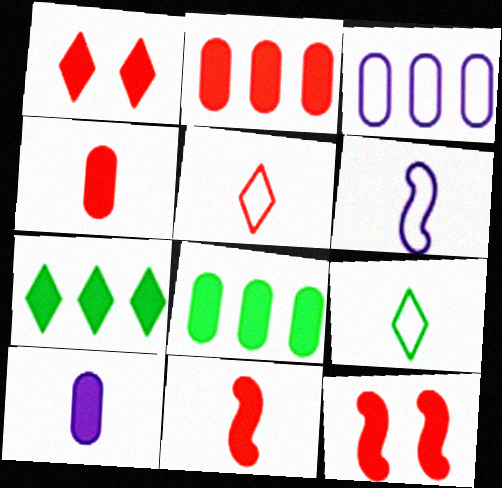[[1, 2, 11], 
[7, 10, 12]]